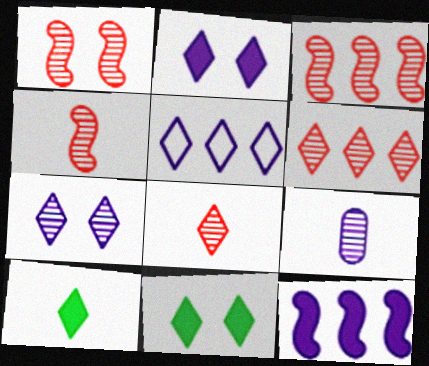[[1, 3, 4], 
[5, 8, 11]]